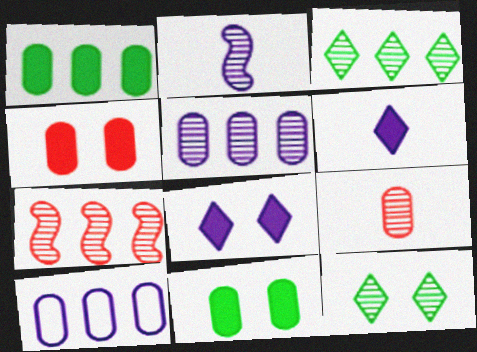[[2, 8, 10], 
[3, 5, 7], 
[9, 10, 11]]